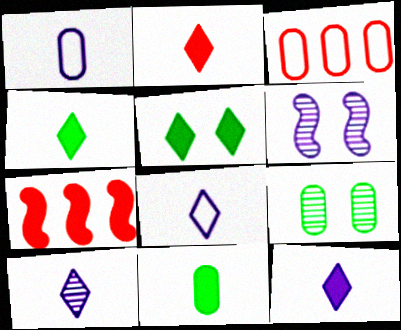[[2, 4, 12], 
[3, 4, 6], 
[7, 8, 9], 
[8, 10, 12]]